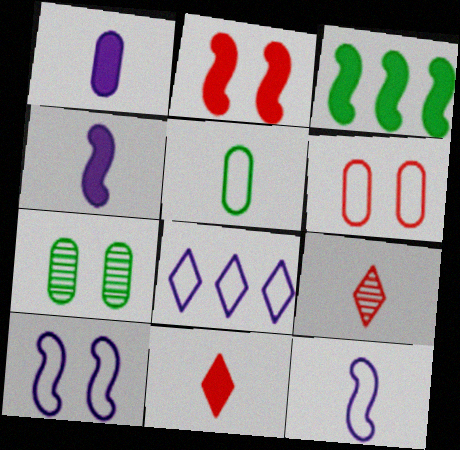[[2, 3, 4], 
[4, 5, 9]]